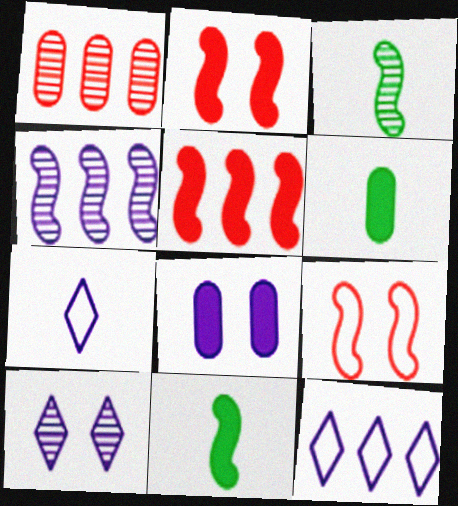[[1, 3, 10], 
[4, 7, 8], 
[4, 9, 11]]